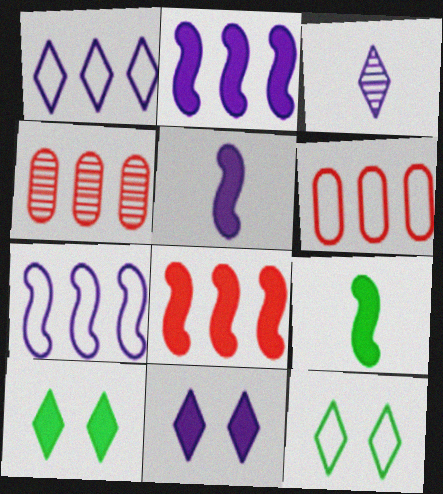[[1, 3, 11], 
[4, 5, 12]]